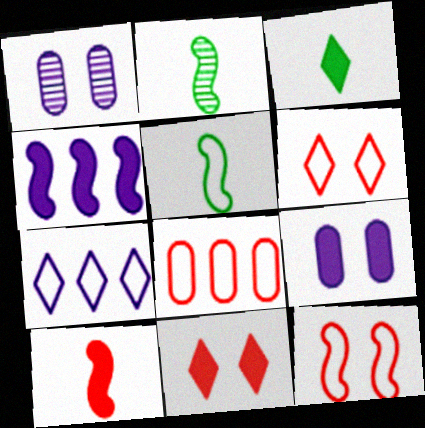[[2, 4, 12]]